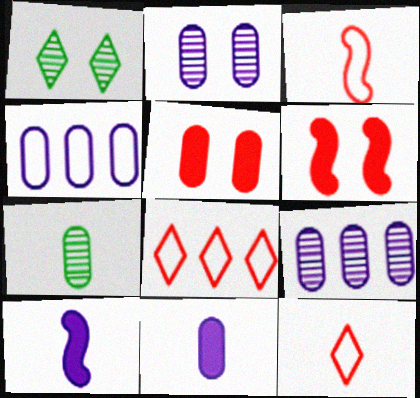[[2, 4, 11], 
[4, 5, 7], 
[7, 10, 12]]